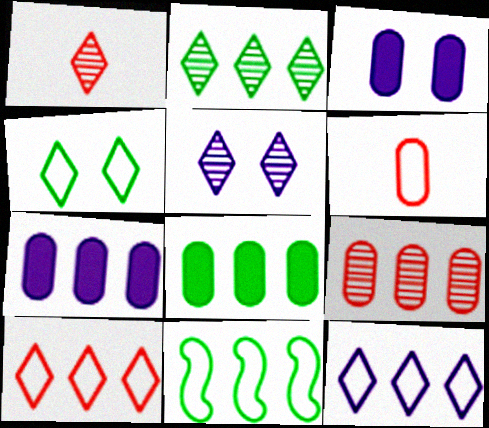[[1, 2, 5], 
[1, 3, 11], 
[2, 8, 11]]